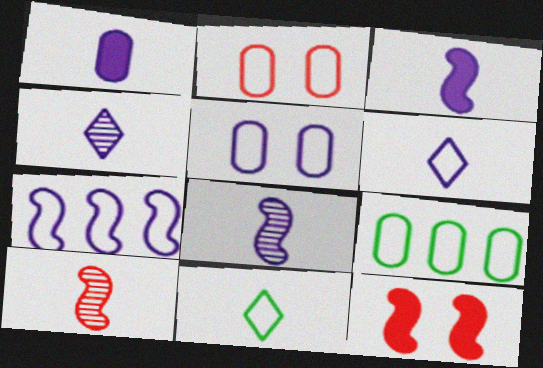[[1, 6, 8], 
[1, 10, 11], 
[2, 7, 11], 
[4, 9, 12], 
[5, 6, 7]]